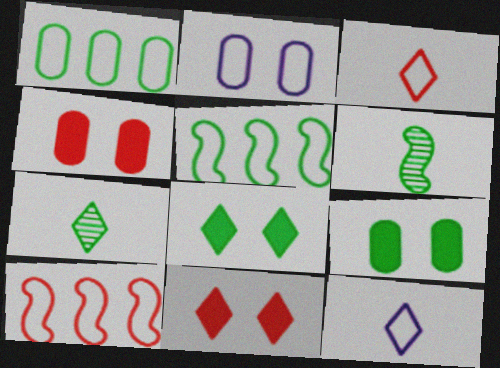[[1, 6, 8], 
[2, 3, 5], 
[5, 7, 9]]